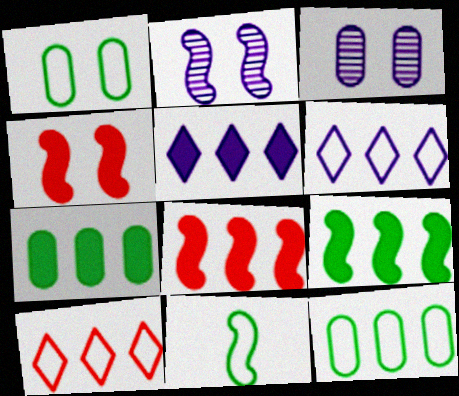[[2, 8, 11], 
[5, 7, 8]]